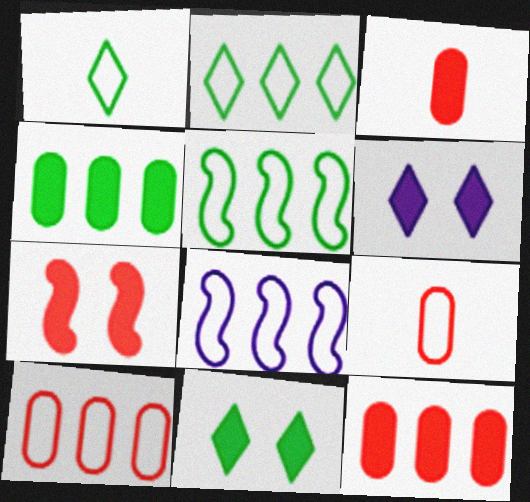[[2, 8, 10]]